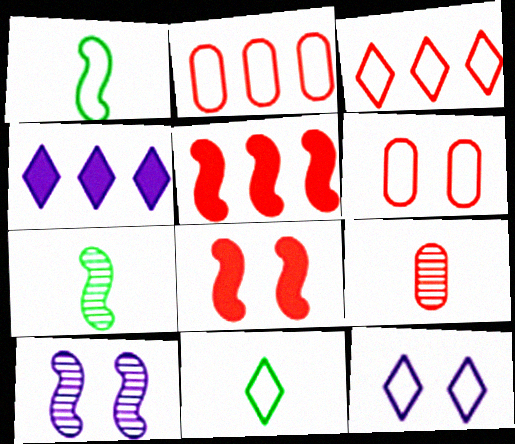[[1, 2, 12], 
[1, 5, 10], 
[3, 8, 9], 
[3, 11, 12], 
[4, 6, 7]]